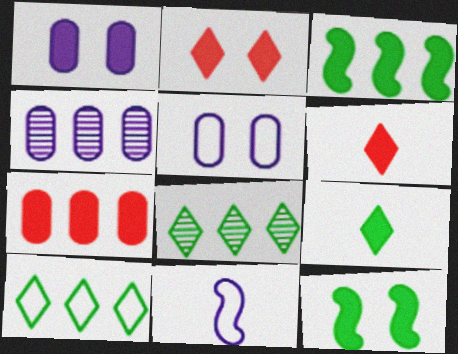[[1, 2, 12], 
[1, 3, 6]]